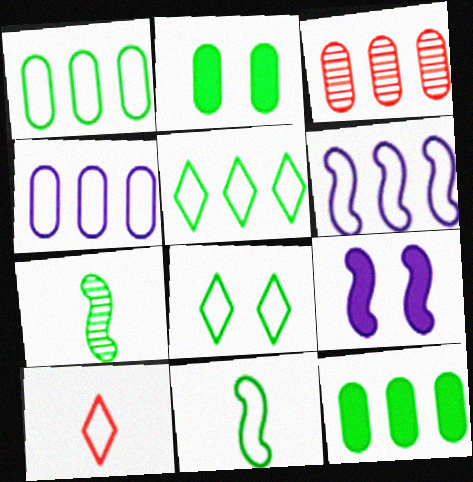[[1, 8, 11], 
[2, 5, 7], 
[3, 4, 12], 
[7, 8, 12]]